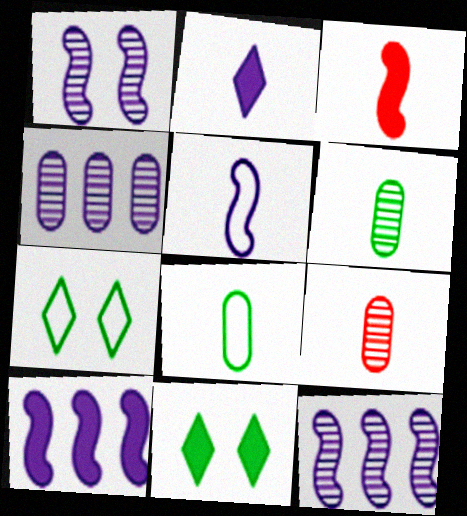[[1, 5, 10], 
[3, 4, 7], 
[7, 9, 10]]